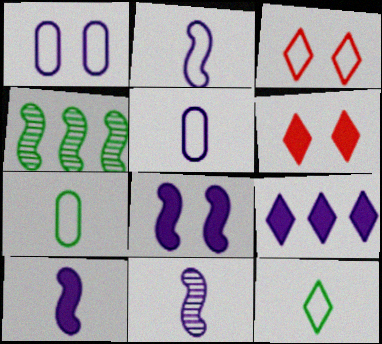[[1, 9, 11], 
[2, 10, 11], 
[4, 5, 6]]